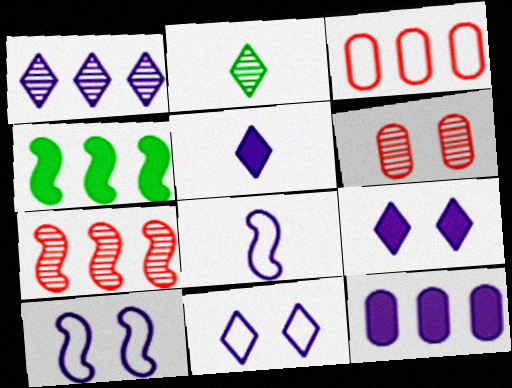[[1, 3, 4], 
[1, 5, 11]]